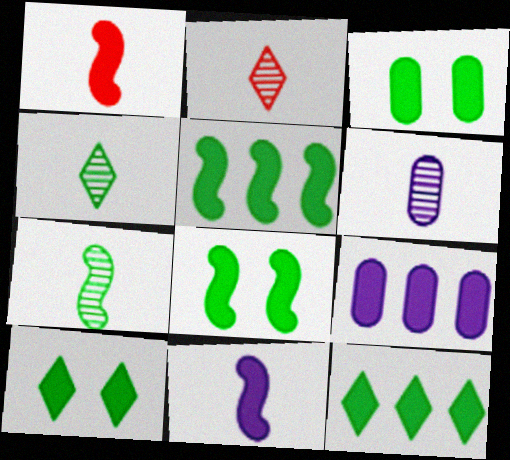[[1, 9, 10], 
[2, 6, 7], 
[3, 8, 10]]